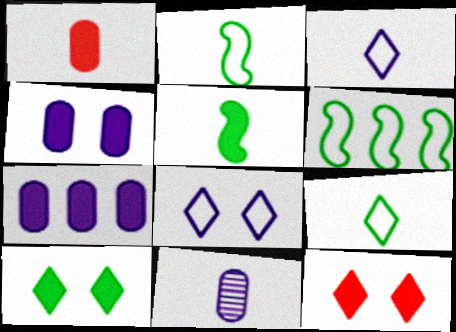[[5, 7, 12], 
[6, 11, 12]]